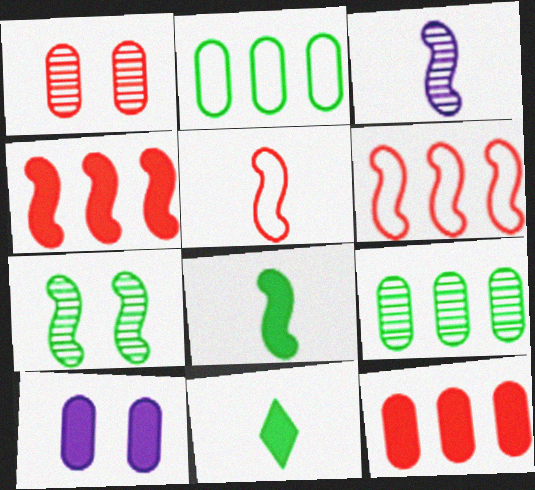[[2, 7, 11], 
[3, 5, 8], 
[4, 10, 11]]